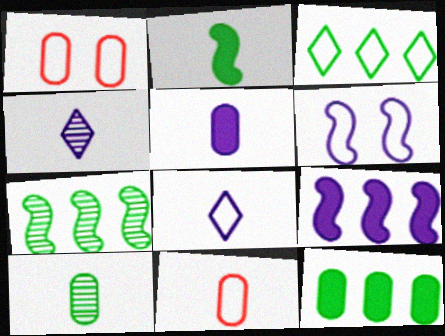[[2, 4, 11], 
[3, 6, 11], 
[3, 7, 12], 
[5, 10, 11]]